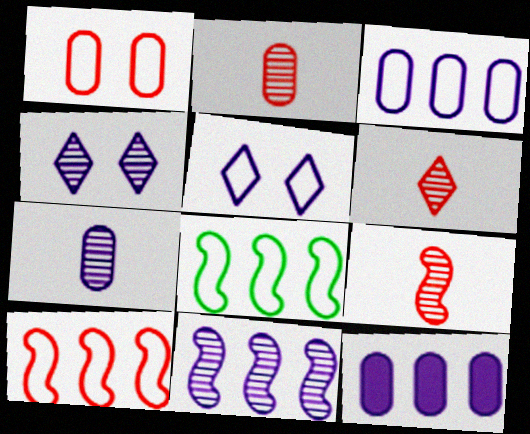[[2, 6, 9], 
[4, 7, 11]]